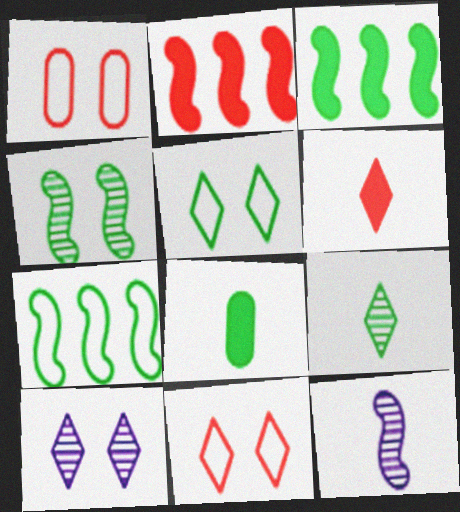[]